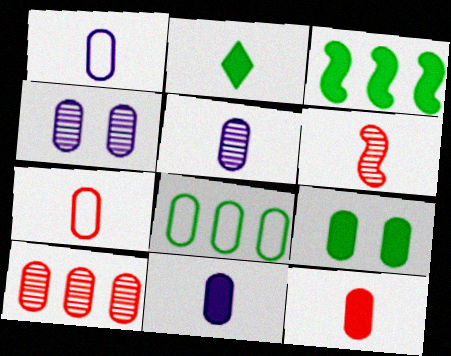[[1, 2, 6], 
[1, 5, 11], 
[1, 9, 10], 
[2, 3, 9], 
[4, 8, 12]]